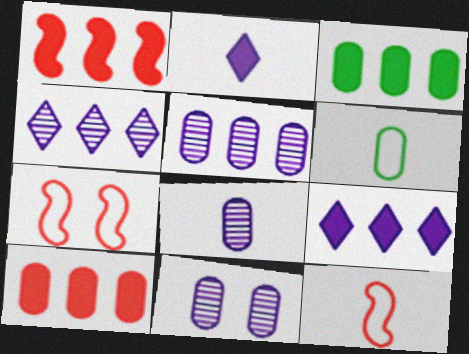[[1, 3, 9], 
[5, 8, 11], 
[6, 10, 11]]